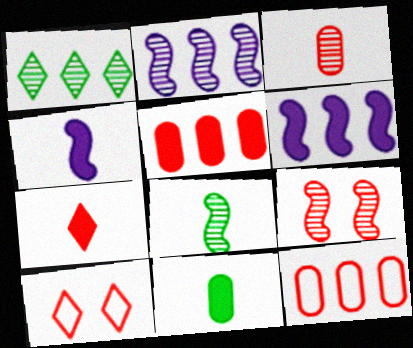[[1, 6, 12], 
[2, 8, 9], 
[2, 10, 11], 
[4, 7, 11], 
[7, 9, 12]]